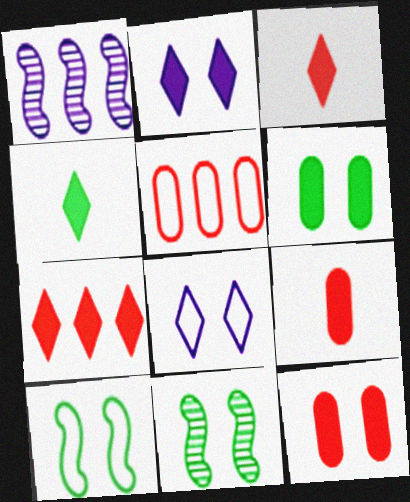[[2, 4, 7], 
[8, 11, 12]]